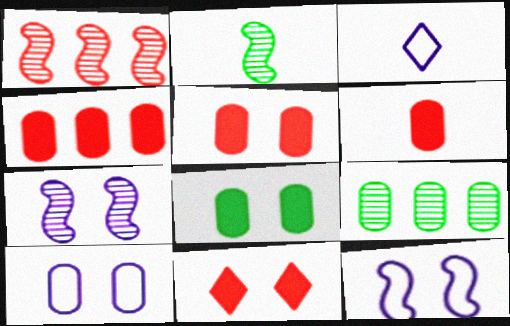[[1, 2, 7], 
[1, 3, 8], 
[2, 3, 6], 
[4, 5, 6], 
[6, 9, 10]]